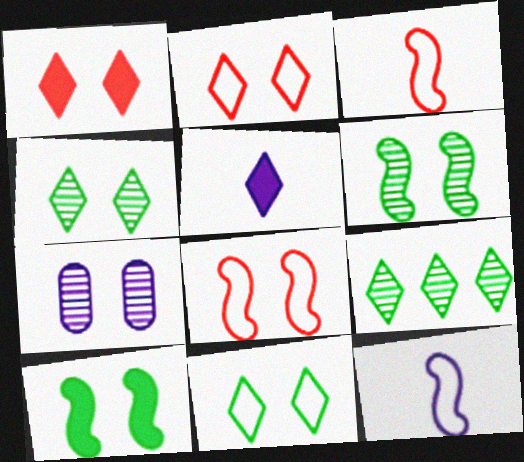[[2, 5, 9], 
[2, 7, 10]]